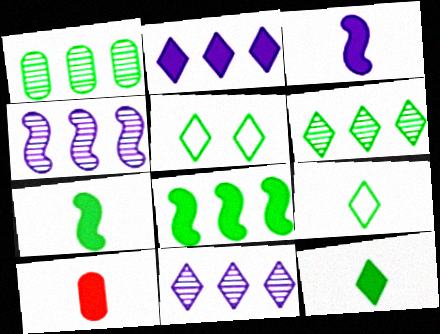[[1, 5, 7], 
[3, 10, 12], 
[4, 5, 10], 
[5, 6, 12]]